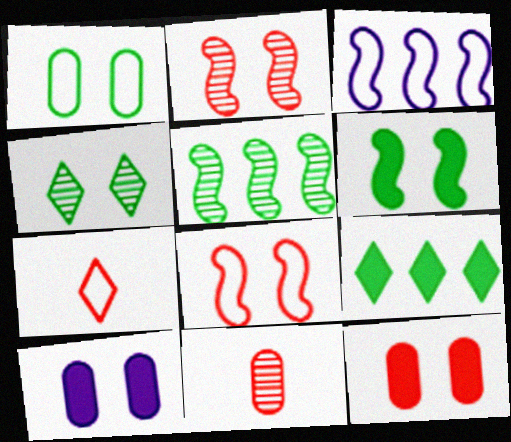[[1, 3, 7], 
[1, 4, 6], 
[4, 8, 10], 
[5, 7, 10]]